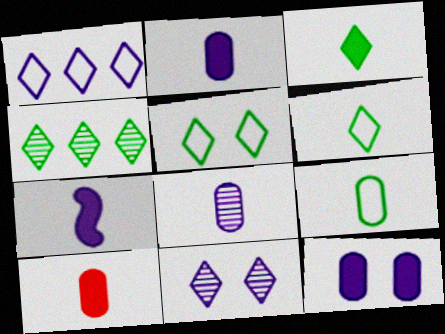[[3, 4, 5], 
[3, 7, 10], 
[8, 9, 10]]